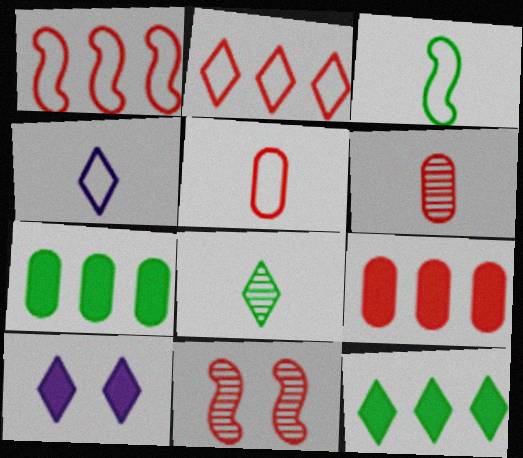[[2, 8, 10], 
[3, 4, 5], 
[4, 7, 11]]